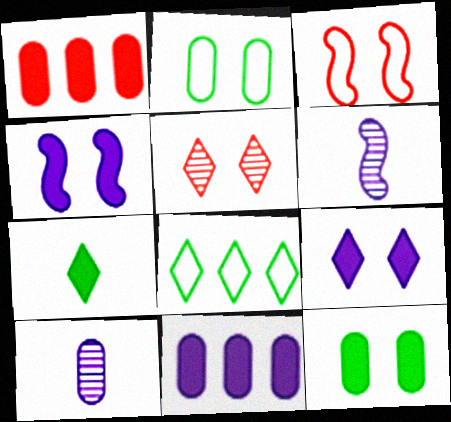[[1, 2, 10], 
[1, 4, 7], 
[2, 4, 5]]